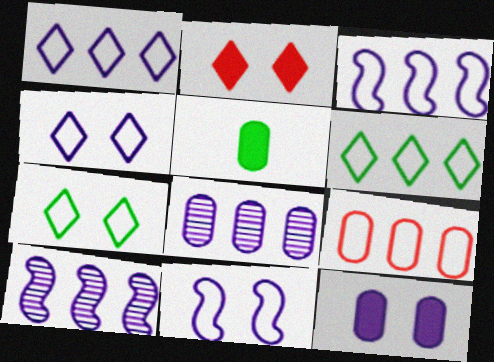[[3, 6, 9]]